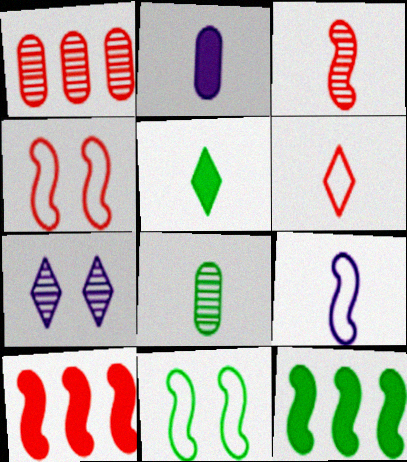[[3, 4, 10]]